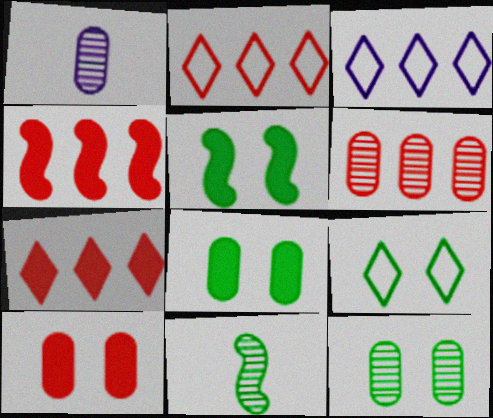[[1, 2, 5], 
[1, 4, 9], 
[1, 6, 12], 
[2, 4, 6], 
[3, 10, 11], 
[5, 9, 12]]